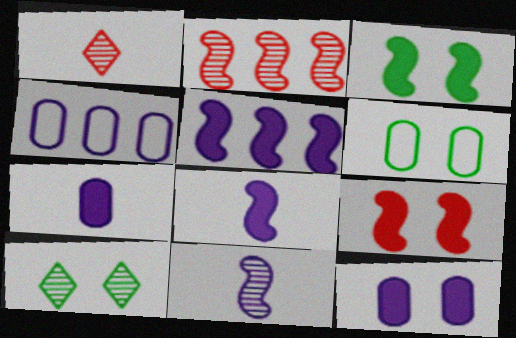[[1, 3, 4], 
[1, 5, 6], 
[3, 6, 10]]